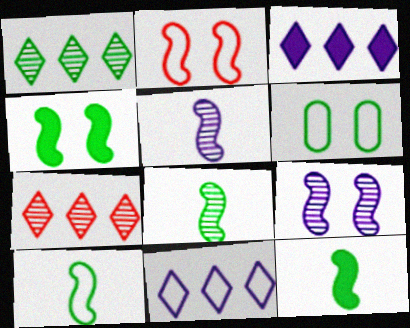[[1, 6, 12], 
[2, 4, 9], 
[8, 10, 12]]